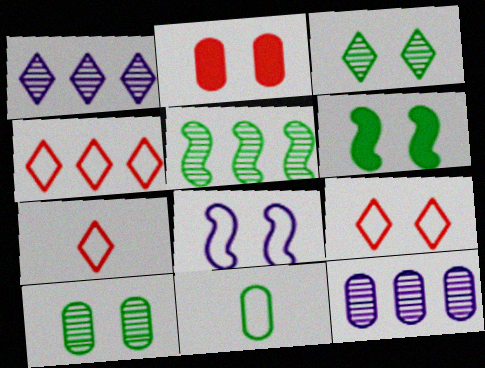[[2, 3, 8], 
[2, 11, 12], 
[4, 7, 9], 
[4, 8, 11], 
[6, 7, 12]]